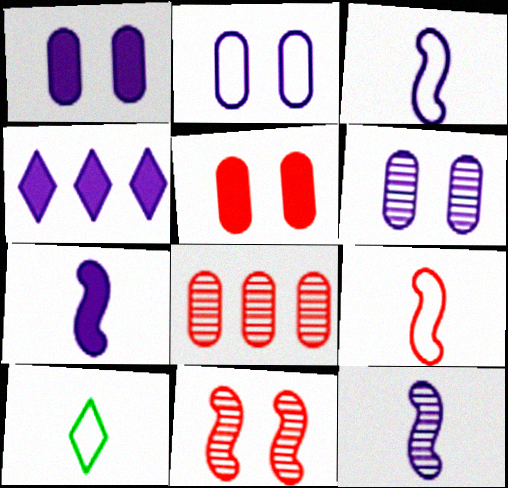[[1, 2, 6], 
[1, 4, 7], 
[2, 4, 12], 
[3, 4, 6], 
[3, 7, 12]]